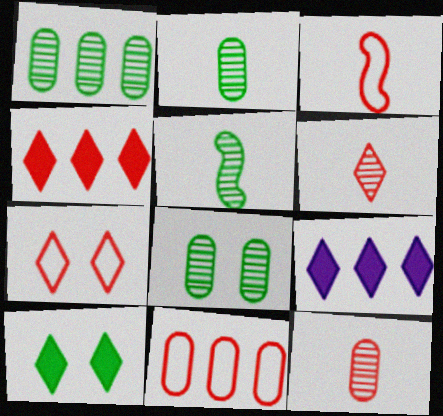[[1, 2, 8], 
[3, 7, 11], 
[3, 8, 9], 
[4, 6, 7]]